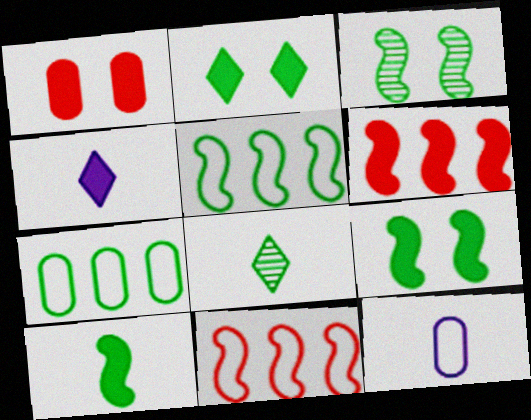[[3, 5, 10], 
[7, 8, 9]]